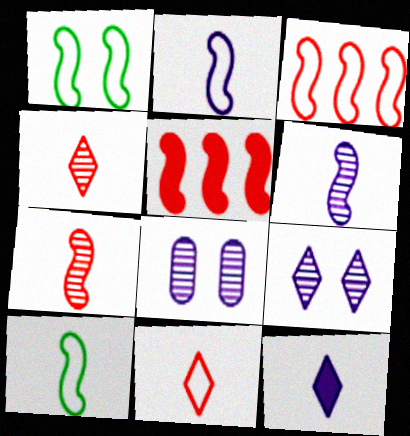[[1, 2, 3], 
[1, 5, 6]]